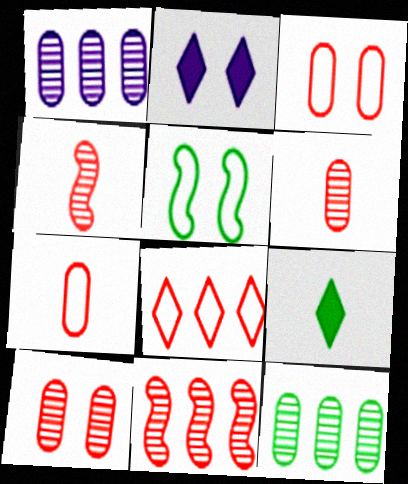[[2, 5, 10], 
[5, 9, 12]]